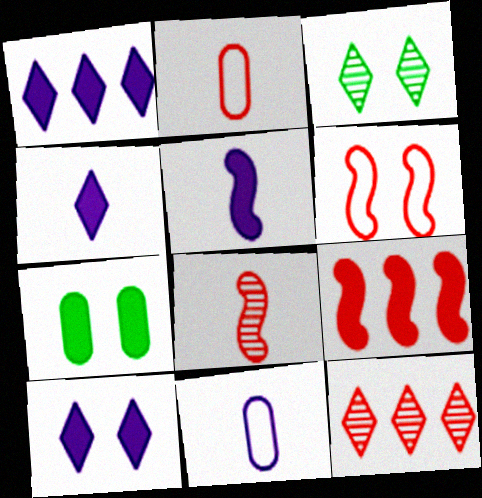[[1, 4, 10], 
[3, 9, 11], 
[4, 7, 9], 
[6, 8, 9]]